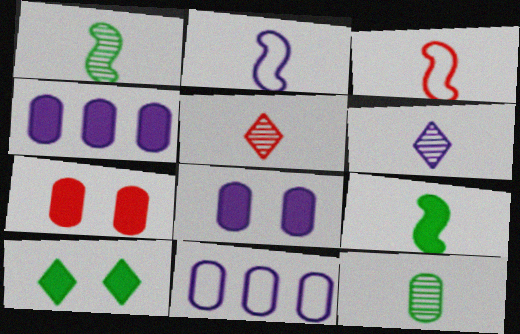[[7, 11, 12]]